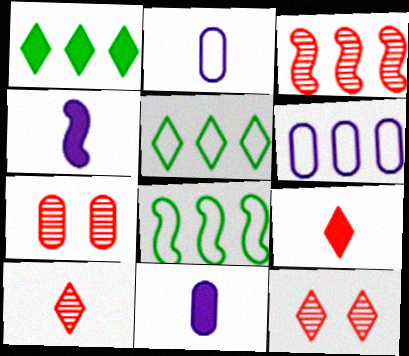[[1, 3, 6], 
[3, 7, 10], 
[4, 5, 7], 
[8, 11, 12]]